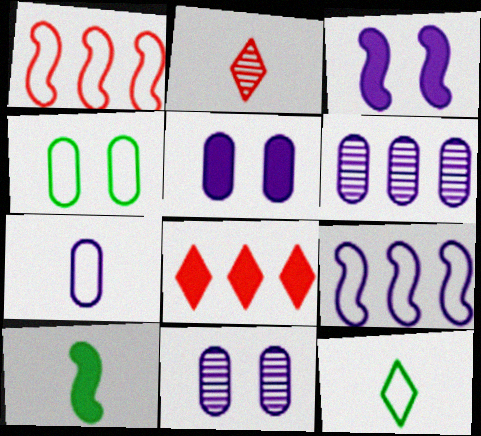[[2, 7, 10], 
[5, 6, 7], 
[5, 8, 10]]